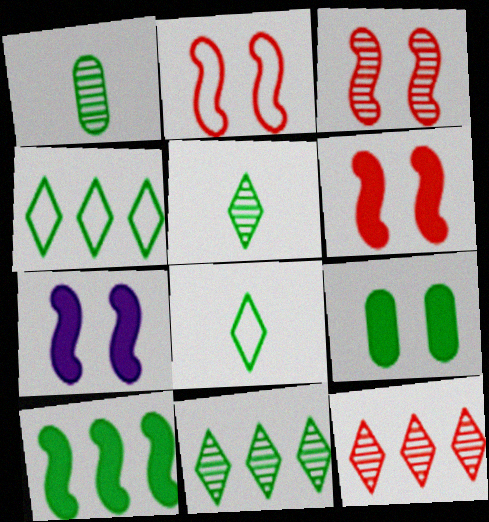[[2, 3, 6]]